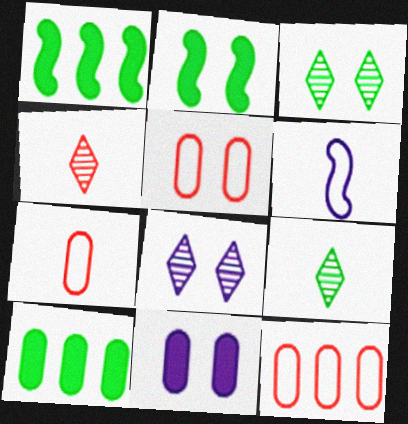[[1, 7, 8], 
[2, 5, 8], 
[5, 7, 12]]